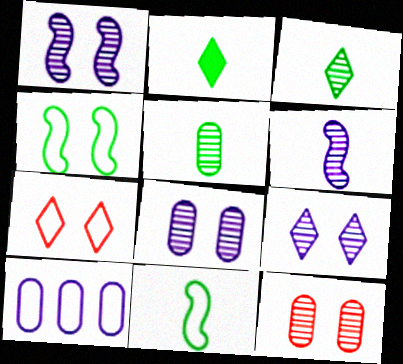[[1, 8, 9], 
[2, 5, 11], 
[7, 10, 11]]